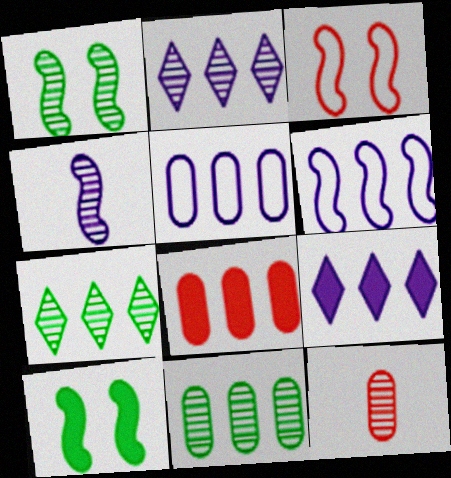[[1, 2, 12], 
[5, 8, 11], 
[6, 7, 8]]